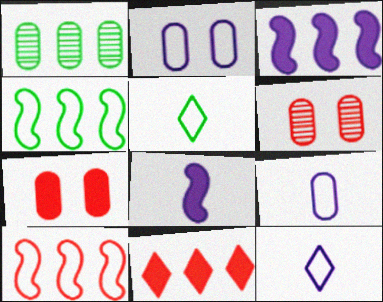[[1, 7, 9], 
[2, 5, 10], 
[3, 5, 6]]